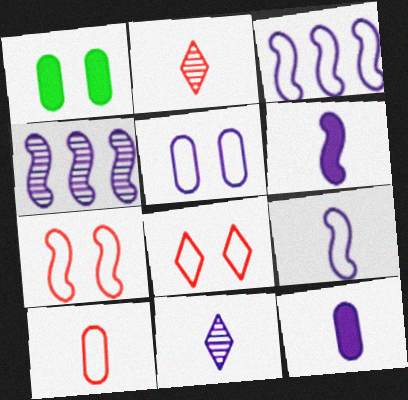[[1, 2, 3], 
[9, 11, 12]]